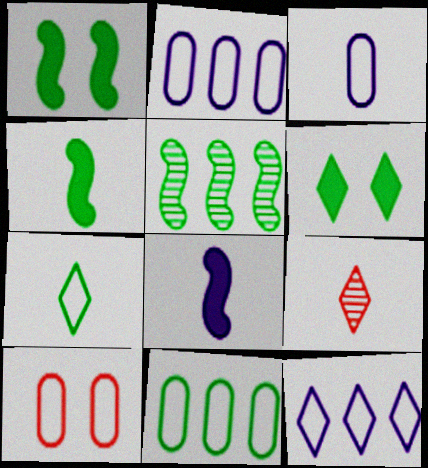[[1, 2, 9], 
[3, 4, 9], 
[3, 10, 11], 
[6, 9, 12]]